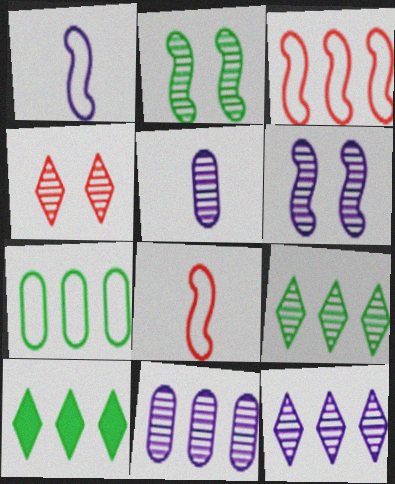[[3, 10, 11], 
[5, 6, 12]]